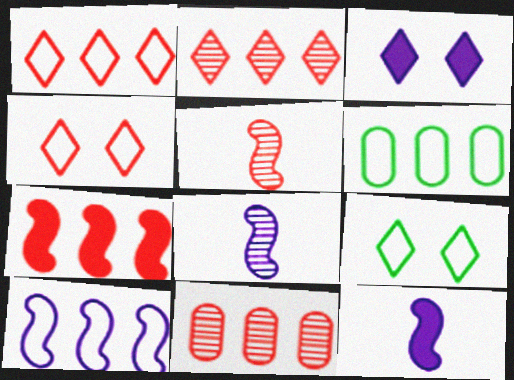[[1, 6, 10], 
[1, 7, 11], 
[3, 5, 6], 
[9, 11, 12]]